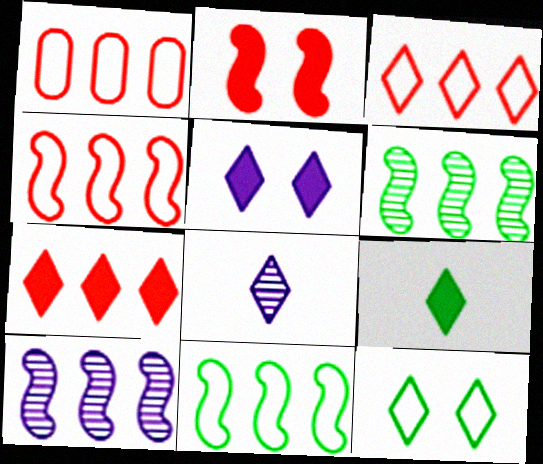[[1, 3, 4], 
[5, 7, 9], 
[7, 8, 12]]